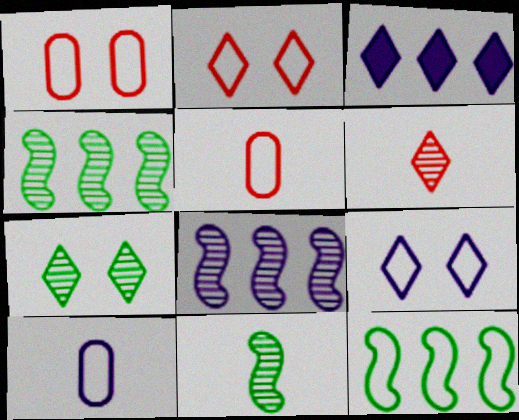[[1, 3, 11], 
[2, 10, 12], 
[5, 9, 12]]